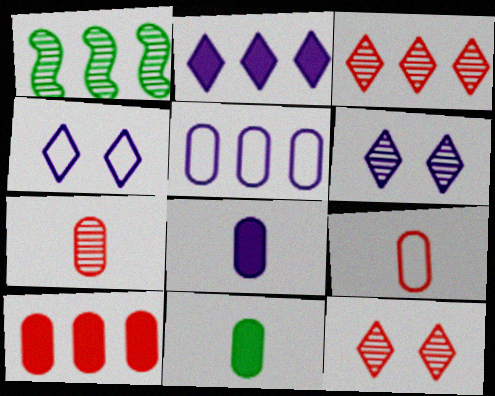[[1, 6, 7]]